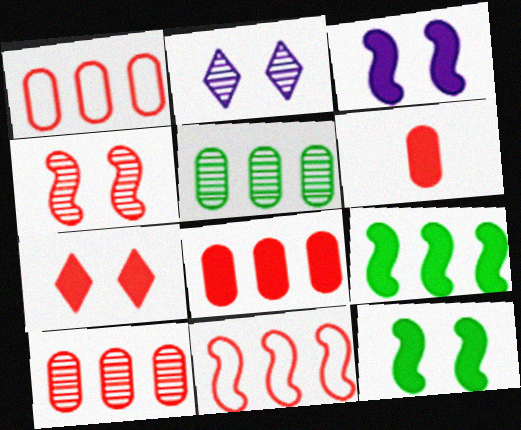[[1, 8, 10]]